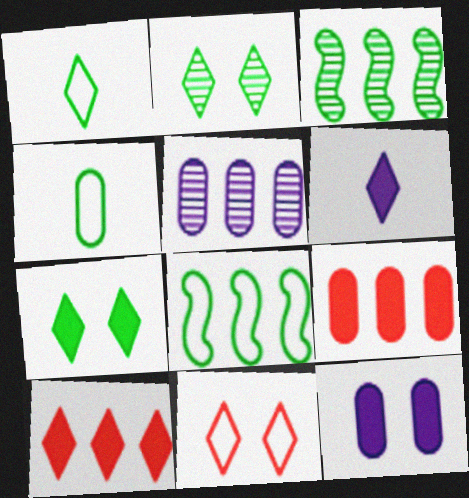[[3, 4, 7], 
[5, 8, 10], 
[6, 7, 10]]